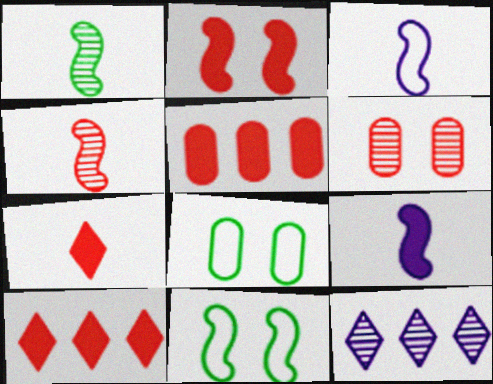[[1, 6, 12], 
[2, 5, 7]]